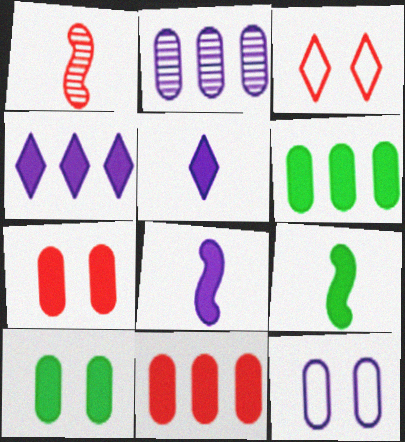[[1, 3, 11], 
[2, 3, 9], 
[4, 7, 9]]